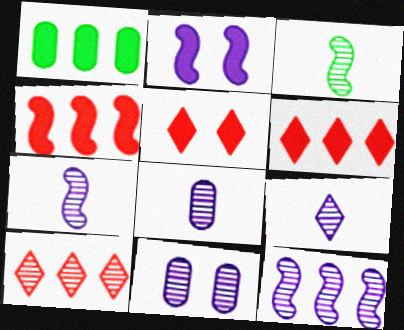[[3, 10, 11], 
[7, 8, 9], 
[9, 11, 12]]